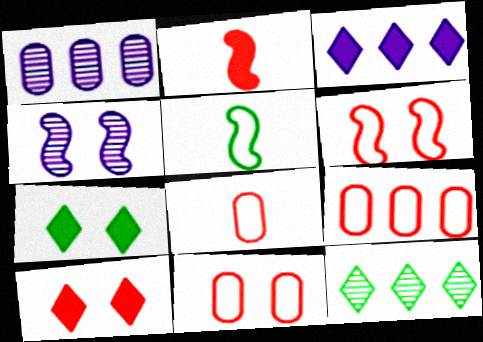[[1, 5, 10], 
[4, 7, 11], 
[8, 9, 11]]